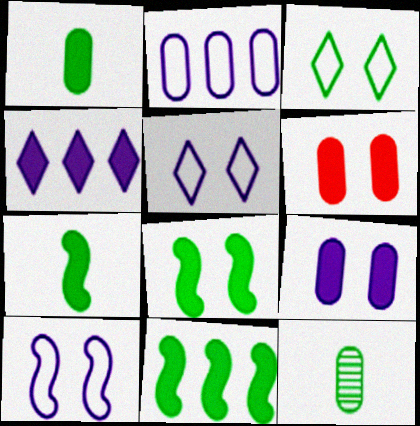[[2, 6, 12], 
[3, 11, 12], 
[4, 6, 7], 
[7, 8, 11]]